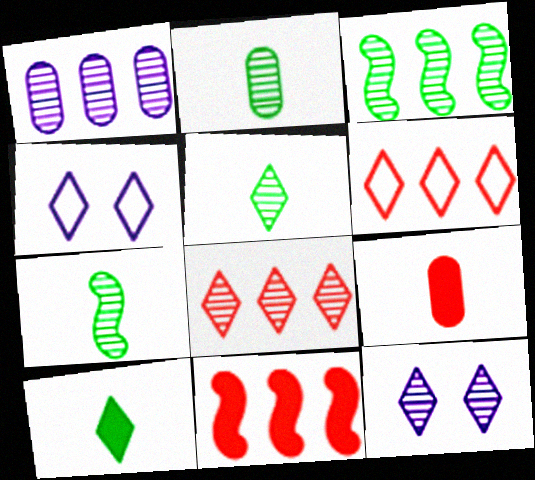[[1, 3, 8], 
[2, 4, 11], 
[2, 5, 7], 
[3, 4, 9], 
[4, 8, 10], 
[5, 8, 12], 
[6, 10, 12]]